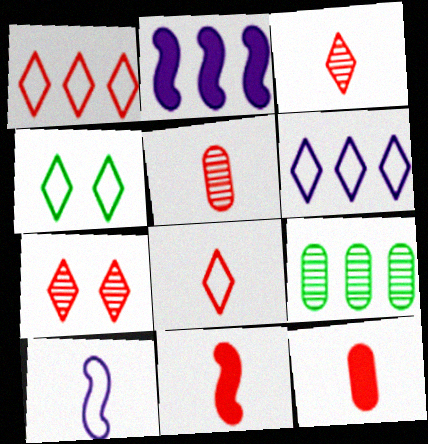[[1, 2, 9], 
[2, 4, 5], 
[4, 6, 8], 
[5, 8, 11]]